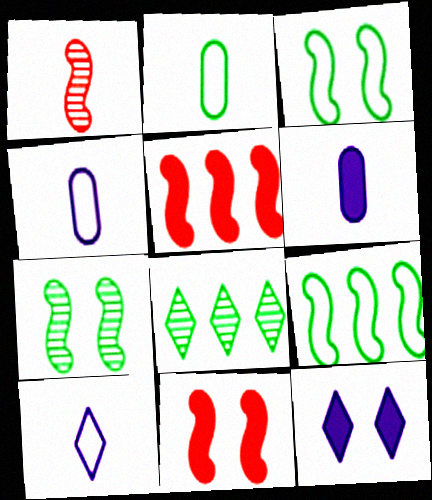[[4, 8, 11]]